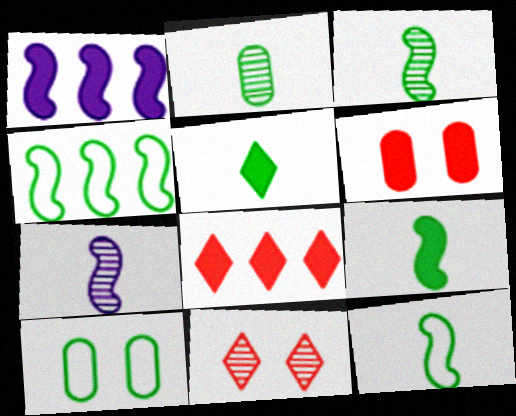[[1, 5, 6], 
[2, 5, 12], 
[3, 9, 12], 
[7, 8, 10]]